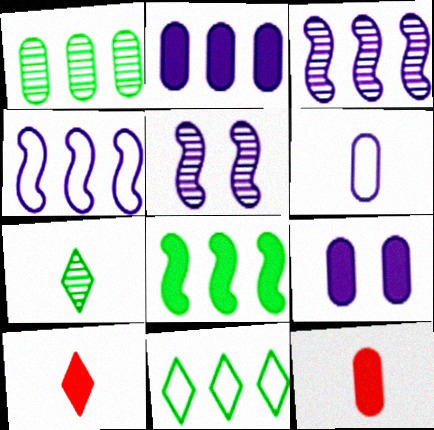[[1, 8, 11], 
[5, 11, 12], 
[8, 9, 10]]